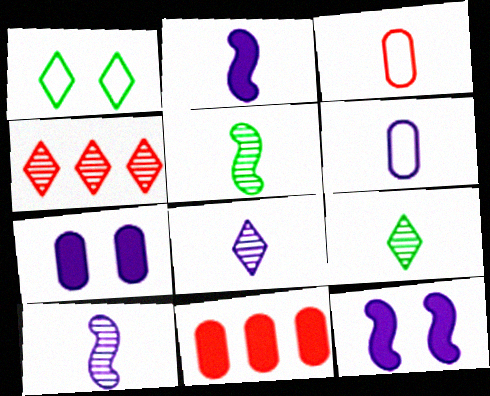[[1, 10, 11], 
[2, 3, 9], 
[2, 6, 8]]